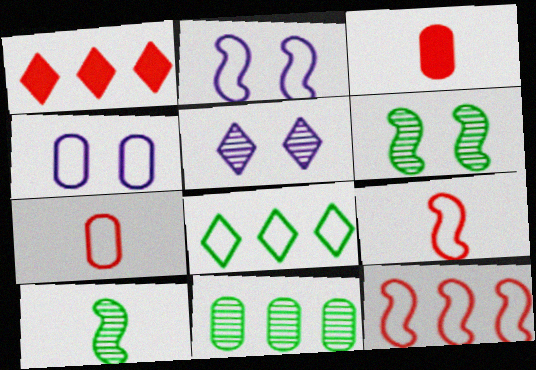[[1, 4, 10], 
[2, 7, 8], 
[3, 4, 11], 
[4, 8, 9]]